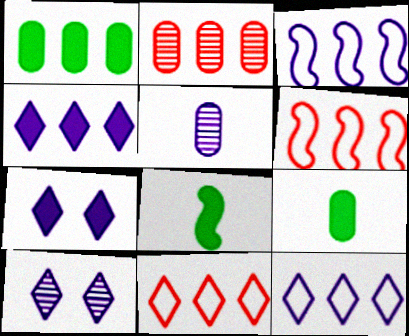[[3, 5, 7], 
[6, 9, 10]]